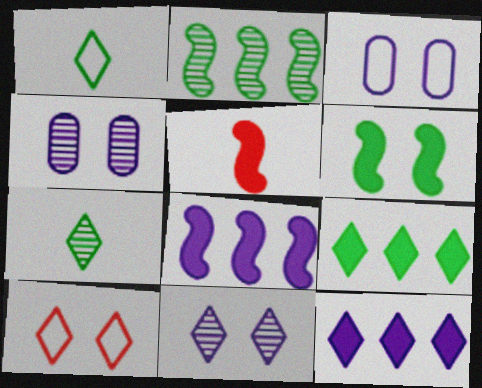[[4, 6, 10], 
[5, 6, 8], 
[7, 10, 12]]